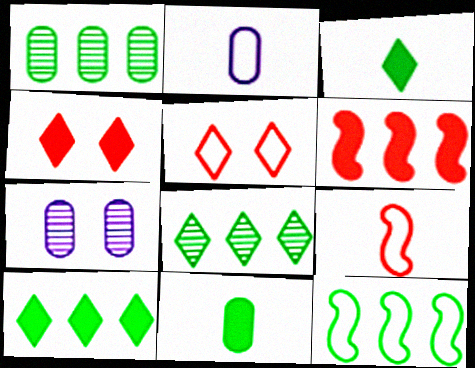[[1, 10, 12], 
[2, 5, 12], 
[7, 9, 10]]